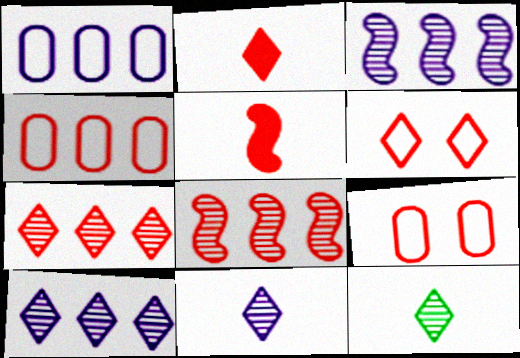[[2, 6, 7], 
[2, 8, 9], 
[5, 7, 9]]